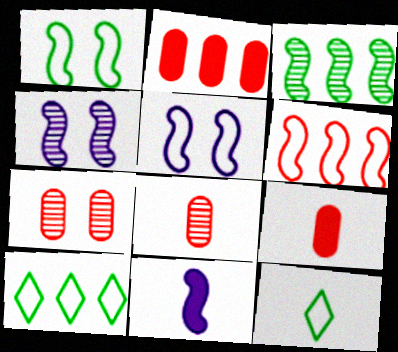[[2, 4, 12], 
[4, 9, 10], 
[7, 10, 11], 
[8, 11, 12]]